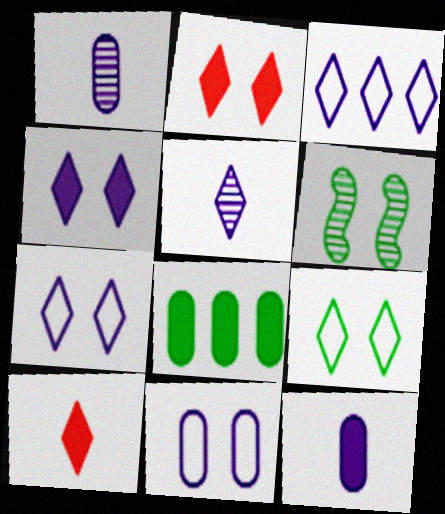[[2, 6, 11], 
[3, 4, 5]]